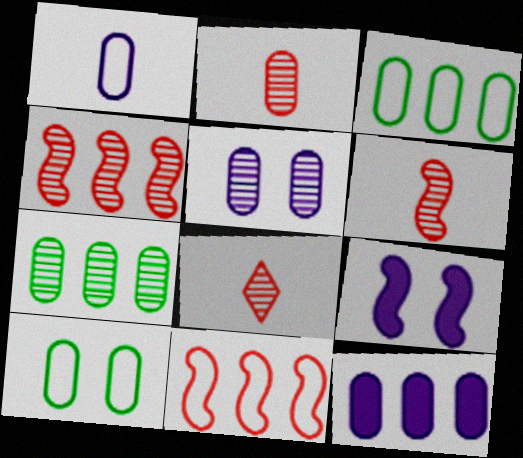[[1, 5, 12], 
[2, 5, 7], 
[2, 6, 8], 
[2, 10, 12], 
[3, 8, 9]]